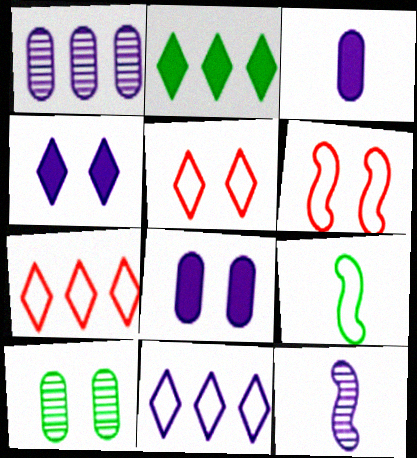[[2, 9, 10], 
[4, 6, 10], 
[8, 11, 12]]